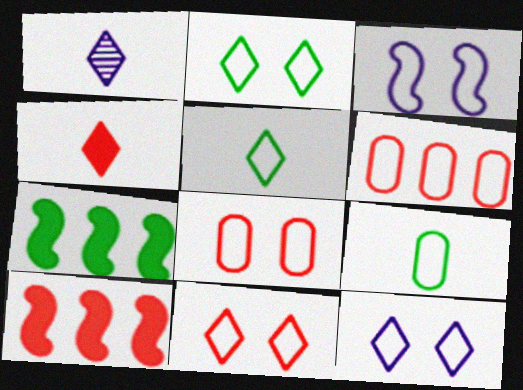[[1, 4, 5], 
[1, 7, 8], 
[2, 3, 8], 
[2, 11, 12], 
[3, 5, 6]]